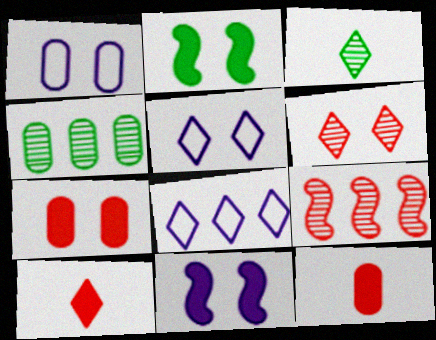[[1, 2, 6], 
[1, 4, 12]]